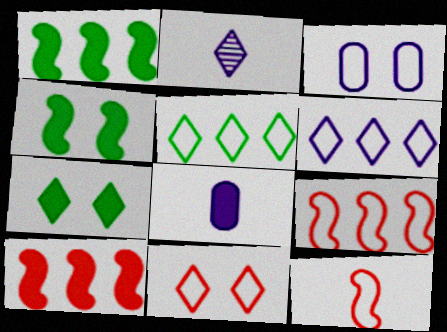[[3, 5, 12], 
[7, 8, 10]]